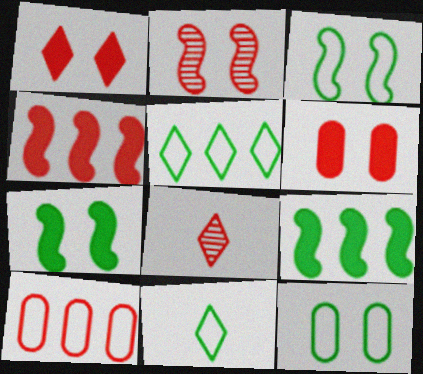[]